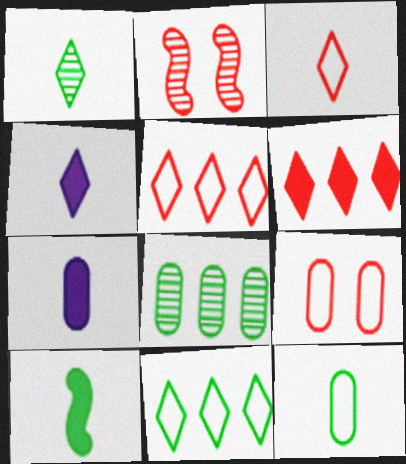[[1, 3, 4], 
[1, 10, 12], 
[2, 7, 11], 
[7, 8, 9]]